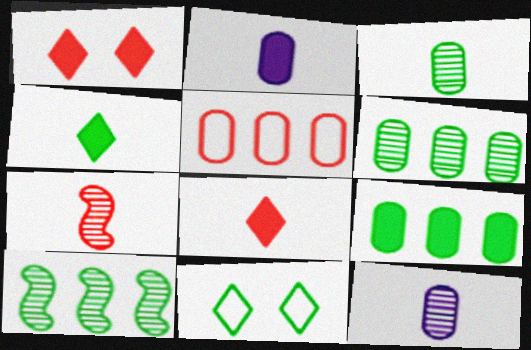[[1, 5, 7]]